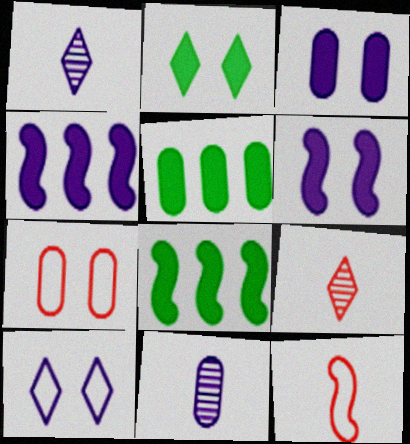[[1, 7, 8], 
[4, 10, 11], 
[5, 7, 11]]